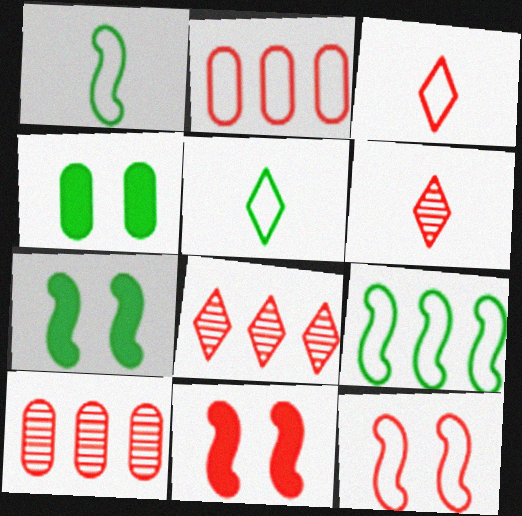[[2, 3, 12], 
[2, 6, 11], 
[3, 10, 11]]